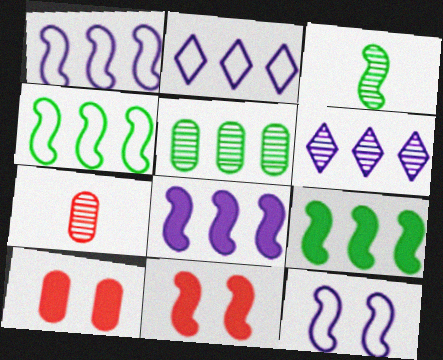[[1, 3, 11], 
[2, 3, 10]]